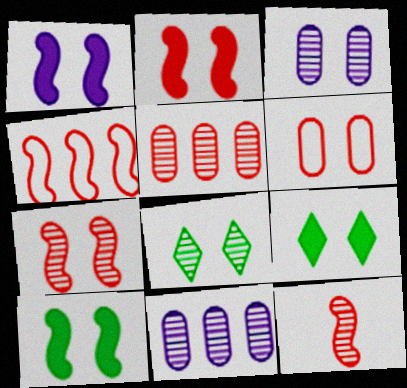[[1, 2, 10], 
[1, 6, 8], 
[2, 4, 12], 
[3, 7, 8], 
[8, 11, 12]]